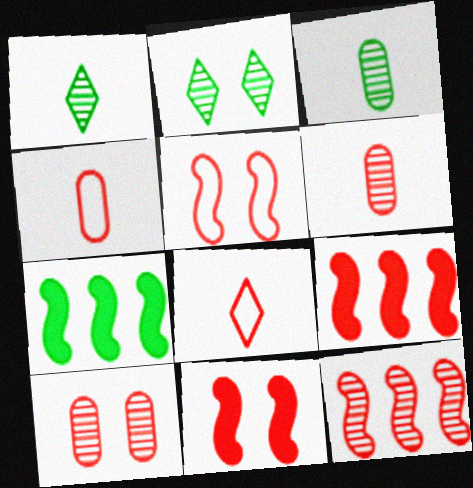[[8, 9, 10]]